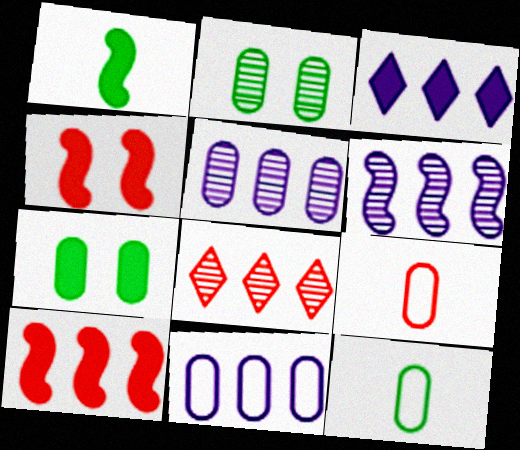[[3, 6, 11], 
[4, 8, 9], 
[5, 7, 9]]